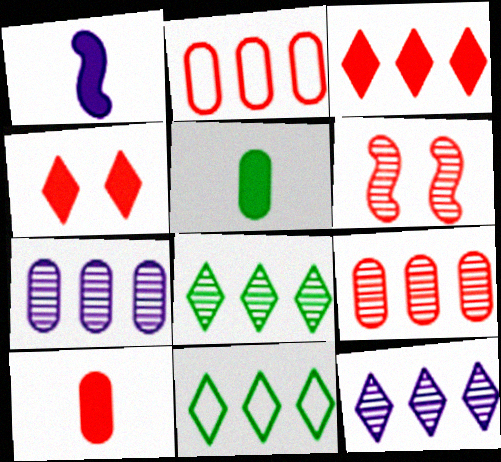[[3, 11, 12]]